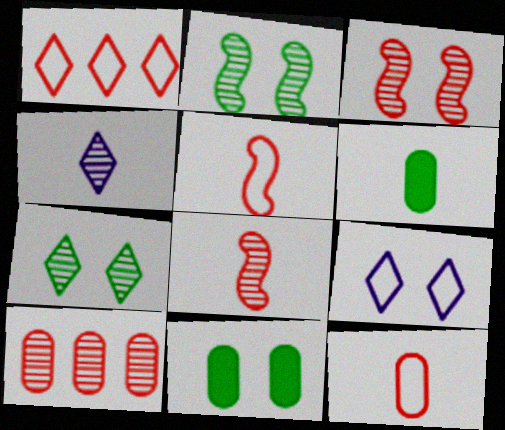[[2, 4, 10], 
[3, 9, 11], 
[4, 5, 6]]